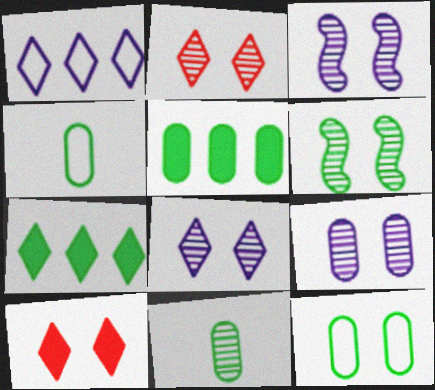[[2, 6, 9], 
[3, 8, 9], 
[3, 10, 12], 
[4, 6, 7], 
[5, 11, 12]]